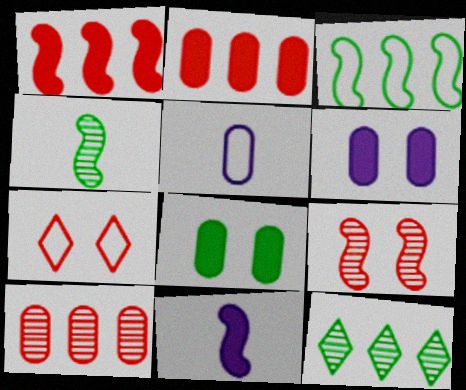[[3, 5, 7], 
[3, 9, 11], 
[5, 8, 10]]